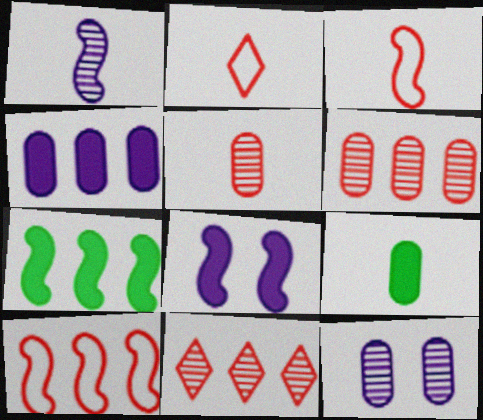[[1, 2, 9], 
[2, 7, 12]]